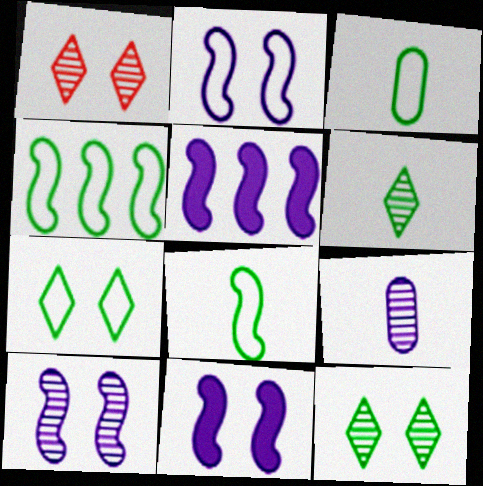[[1, 3, 5], 
[2, 10, 11], 
[3, 4, 7]]